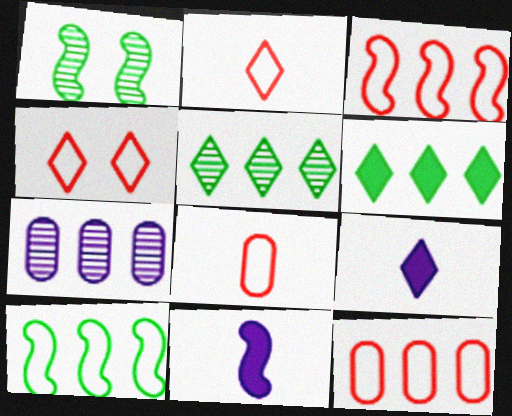[[1, 3, 11], 
[1, 9, 12], 
[3, 4, 8], 
[3, 6, 7], 
[4, 5, 9]]